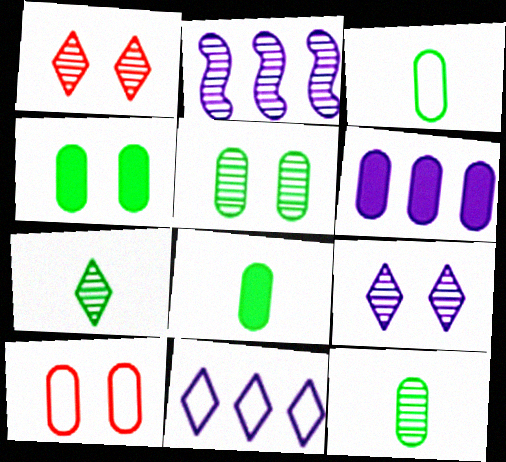[[1, 2, 12], 
[2, 6, 11], 
[3, 8, 12], 
[6, 10, 12]]